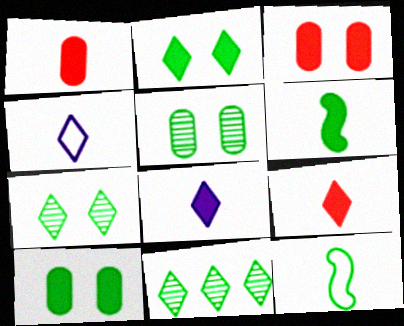[[1, 6, 8], 
[10, 11, 12]]